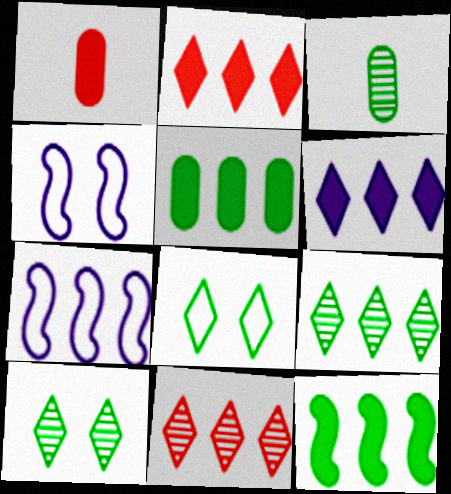[[1, 4, 9], 
[1, 7, 10], 
[2, 3, 4], 
[3, 8, 12], 
[5, 7, 11]]